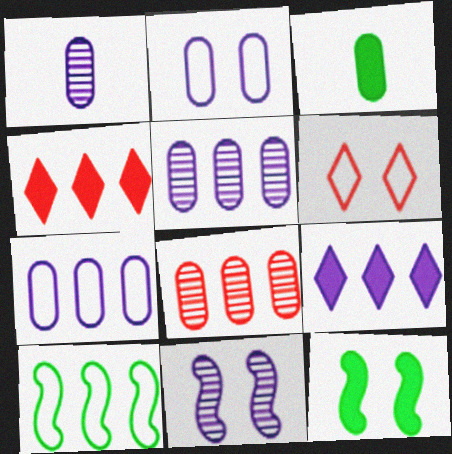[[2, 3, 8], 
[4, 5, 10], 
[8, 9, 10]]